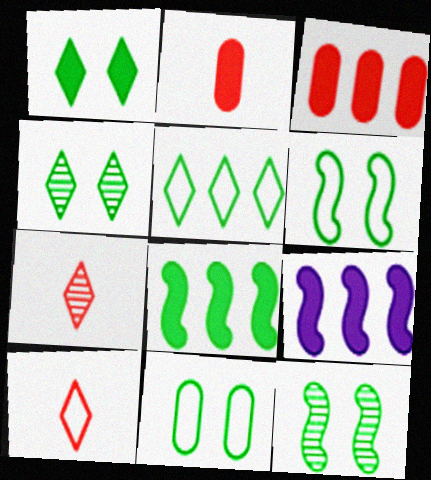[[1, 2, 9], 
[1, 11, 12], 
[7, 9, 11]]